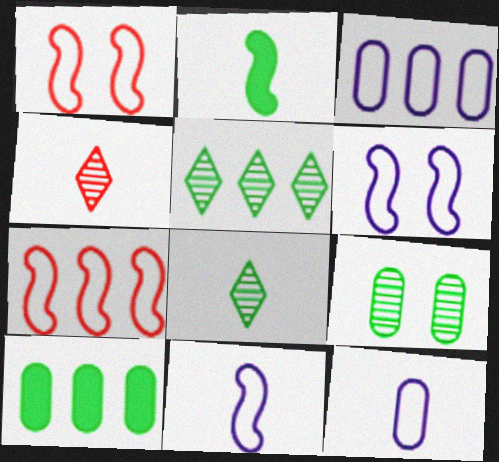[[2, 4, 12], 
[4, 6, 10]]